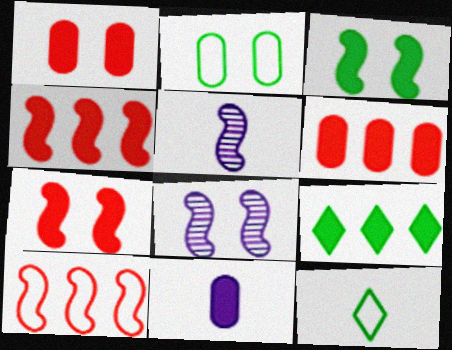[[3, 5, 10], 
[6, 8, 12], 
[7, 9, 11]]